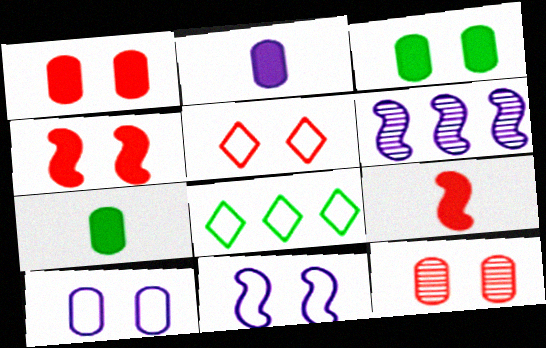[[3, 10, 12], 
[4, 5, 12], 
[5, 6, 7]]